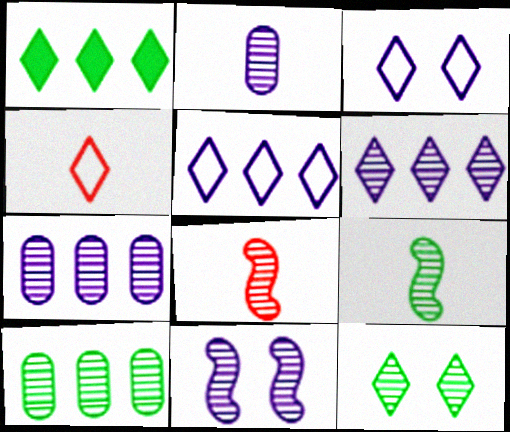[[2, 6, 11], 
[7, 8, 12], 
[9, 10, 12]]